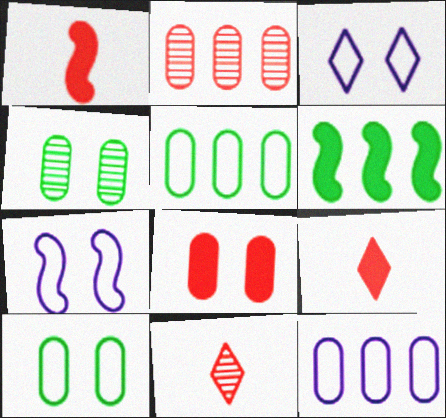[]